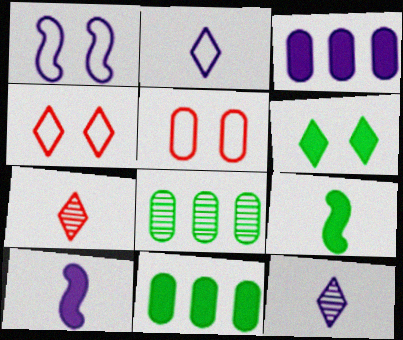[[1, 3, 12], 
[1, 7, 11], 
[4, 8, 10], 
[6, 9, 11]]